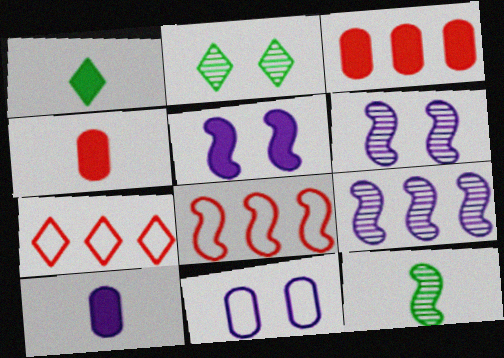[[1, 3, 5], 
[2, 8, 10], 
[5, 8, 12]]